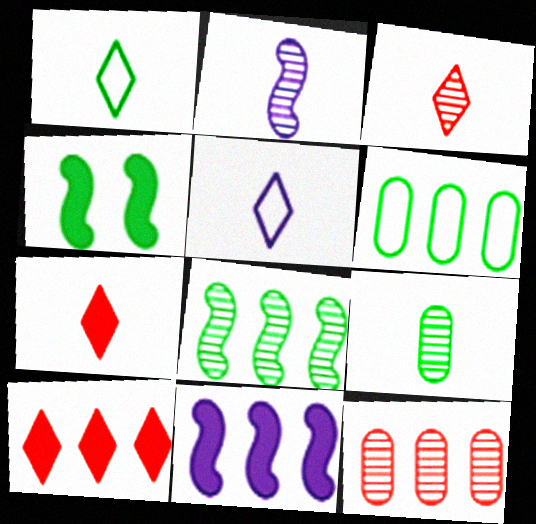[[2, 3, 9], 
[4, 5, 12]]